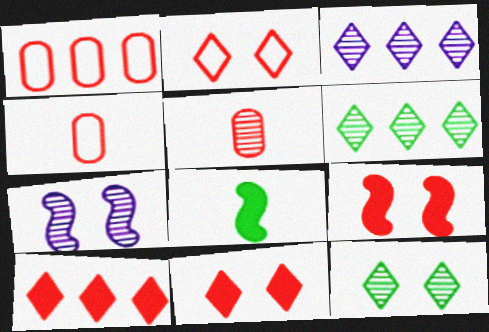[[5, 6, 7]]